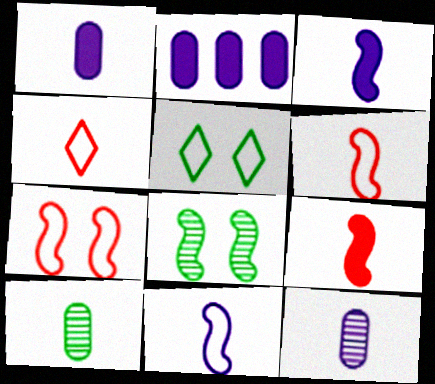[[2, 4, 8], 
[3, 4, 10]]